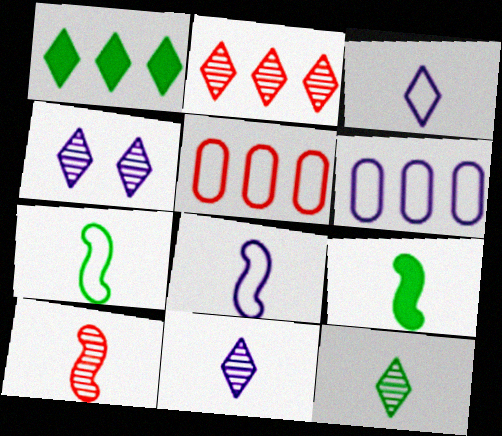[[2, 4, 12], 
[4, 5, 9], 
[8, 9, 10]]